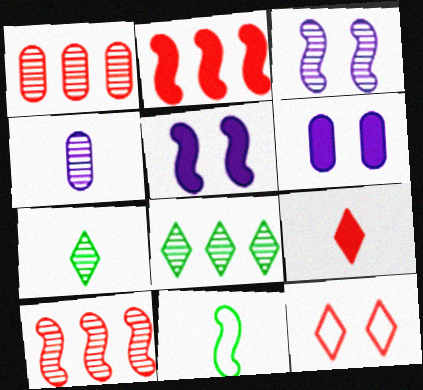[[1, 3, 7], 
[2, 3, 11], 
[4, 9, 11], 
[5, 10, 11]]